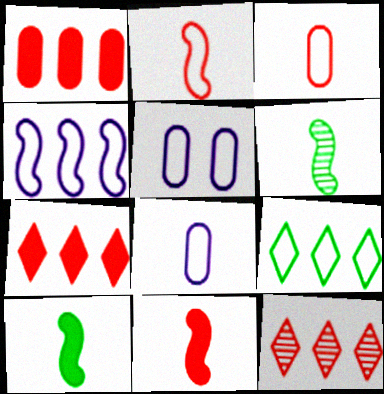[[2, 5, 9], 
[5, 6, 7], 
[5, 10, 12]]